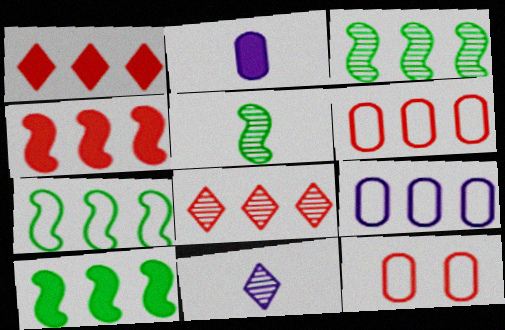[[1, 3, 9], 
[3, 7, 10], 
[4, 6, 8], 
[8, 9, 10], 
[10, 11, 12]]